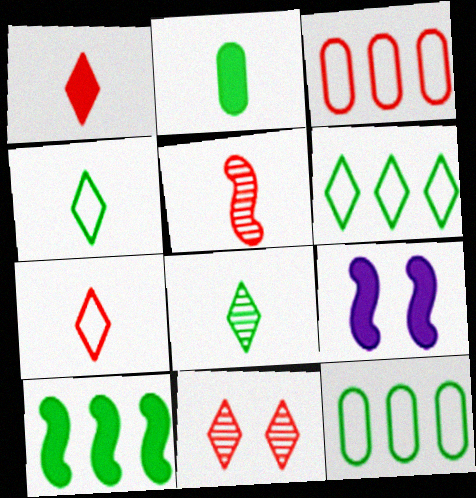[[3, 8, 9]]